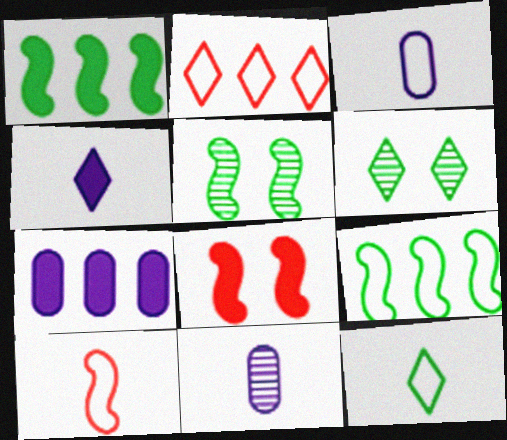[[2, 4, 6], 
[3, 10, 12], 
[6, 7, 10]]